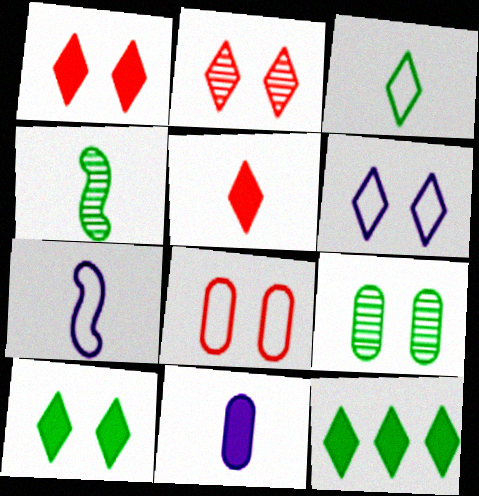[[2, 6, 10]]